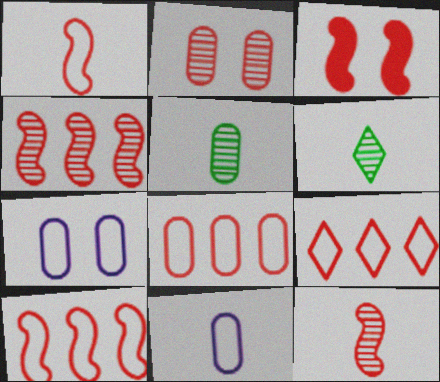[[1, 3, 4], 
[3, 10, 12], 
[8, 9, 10]]